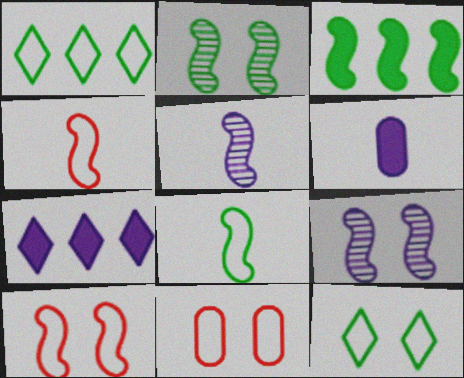[[2, 3, 8], 
[3, 4, 9], 
[3, 5, 10]]